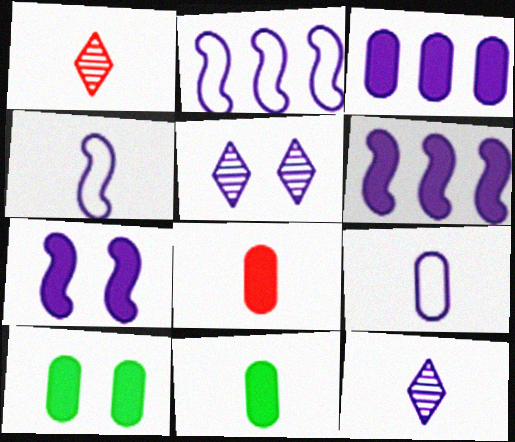[[1, 2, 10], 
[1, 4, 11], 
[3, 4, 5], 
[3, 8, 10], 
[5, 6, 9]]